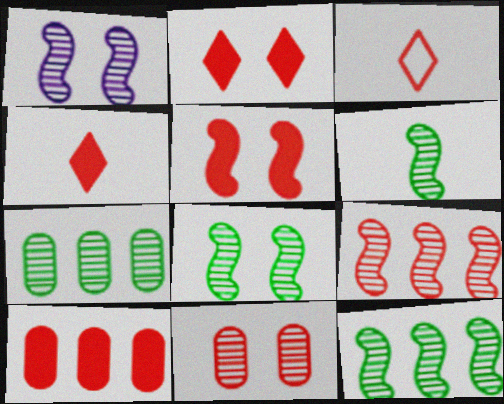[[1, 6, 9], 
[4, 5, 10], 
[6, 8, 12]]